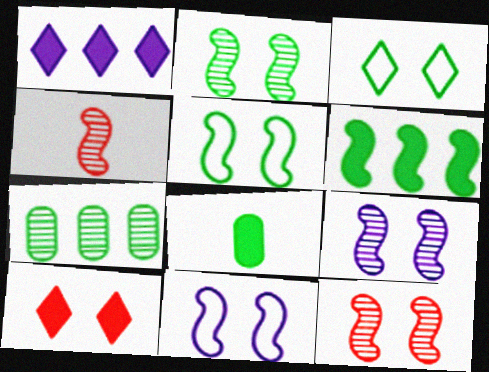[[2, 9, 12], 
[4, 6, 11]]